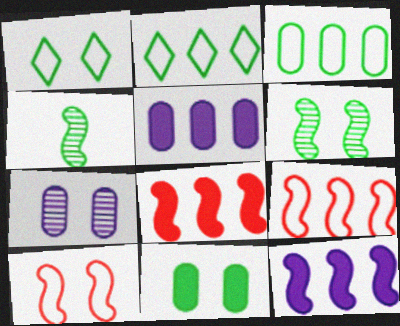[[1, 6, 11], 
[2, 4, 11], 
[4, 10, 12]]